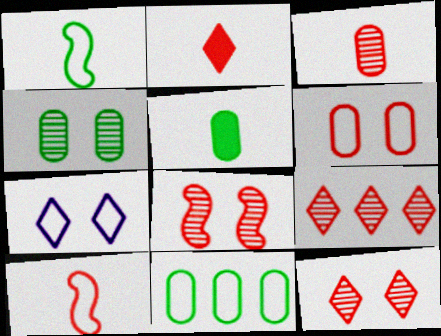[[2, 3, 10], 
[3, 8, 9], 
[4, 5, 11], 
[7, 10, 11]]